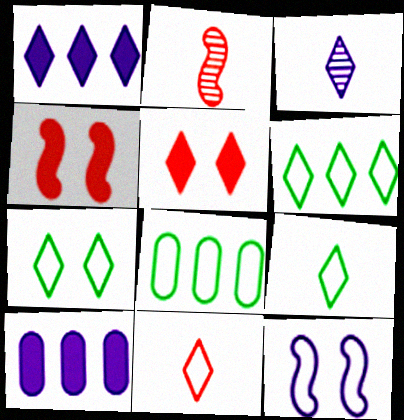[[2, 7, 10], 
[3, 4, 8], 
[3, 5, 6], 
[3, 10, 12], 
[6, 7, 9], 
[8, 11, 12]]